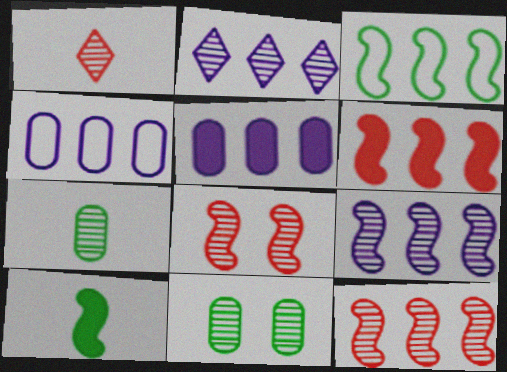[[1, 9, 11], 
[2, 7, 8], 
[3, 6, 9]]